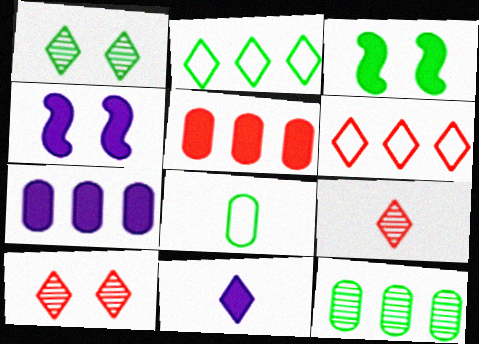[[1, 6, 11], 
[2, 10, 11], 
[3, 5, 11], 
[4, 7, 11]]